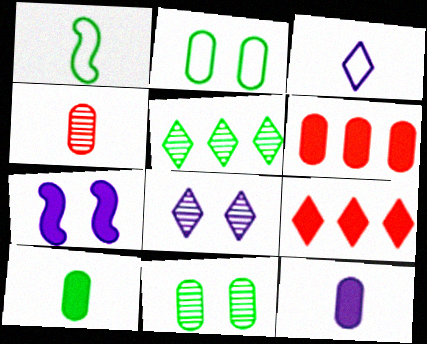[[1, 6, 8], 
[7, 9, 10]]